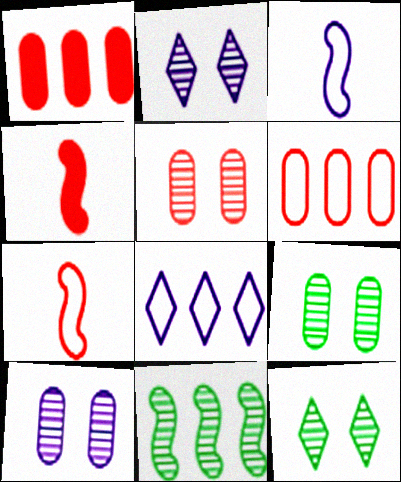[[1, 3, 12], 
[1, 8, 11], 
[4, 8, 9], 
[5, 9, 10]]